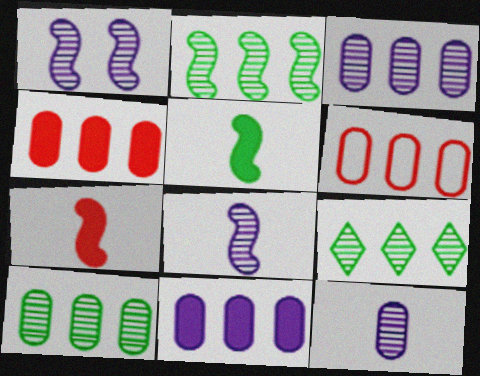[[2, 9, 10], 
[6, 10, 11]]